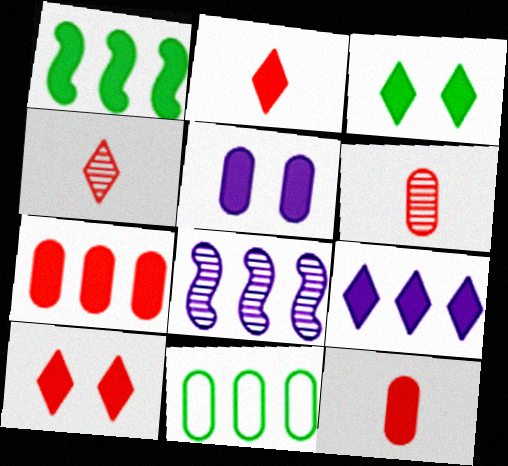[[1, 2, 5], 
[1, 7, 9], 
[2, 3, 9], 
[5, 6, 11]]